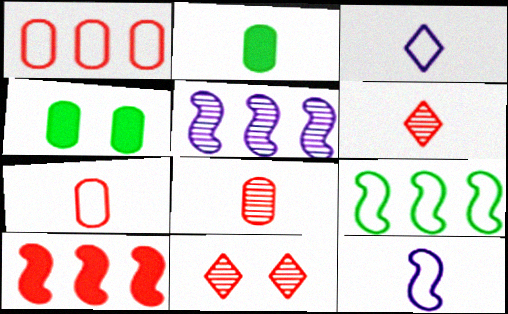[[2, 6, 12], 
[5, 9, 10], 
[7, 10, 11]]